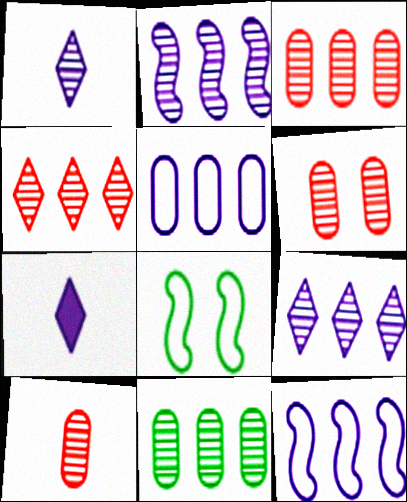[[2, 4, 11], 
[3, 6, 10], 
[3, 7, 8]]